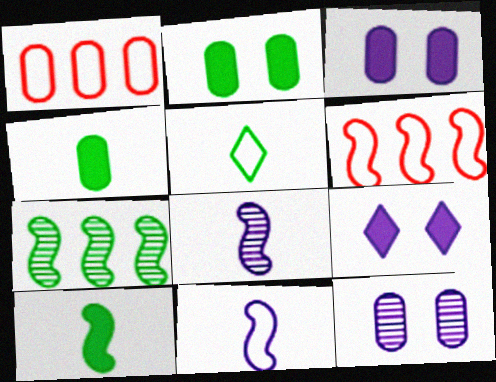[[1, 4, 12], 
[2, 5, 7]]